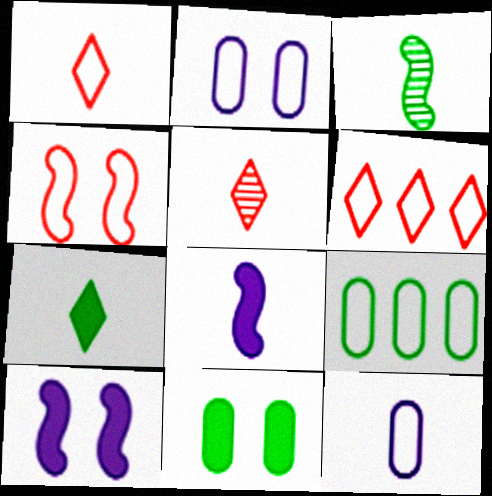[[5, 9, 10]]